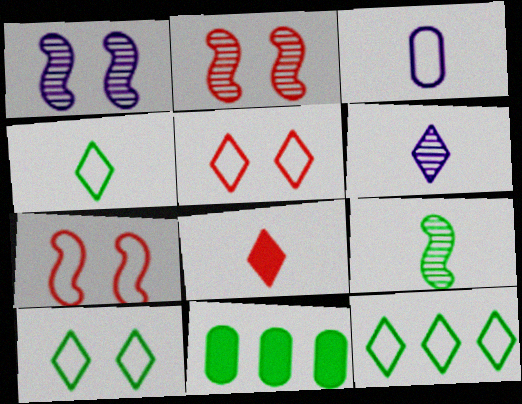[[3, 7, 12], 
[3, 8, 9], 
[4, 6, 8], 
[4, 10, 12], 
[6, 7, 11], 
[9, 10, 11]]